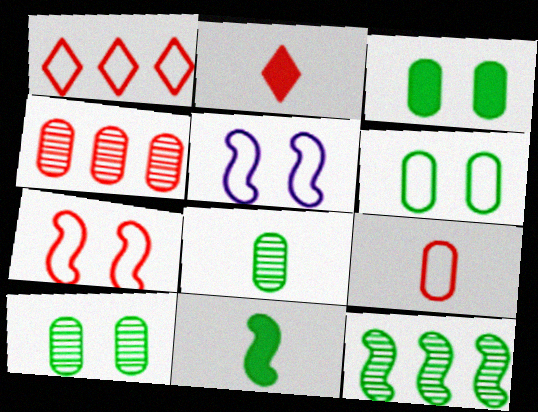[[1, 7, 9], 
[2, 4, 7], 
[3, 6, 10]]